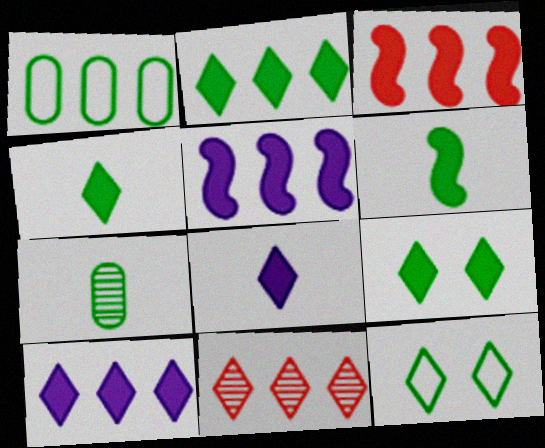[[1, 5, 11], 
[2, 4, 9], 
[8, 11, 12]]